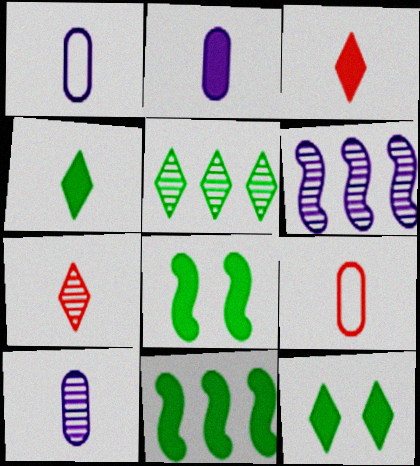[[1, 2, 10], 
[6, 9, 12]]